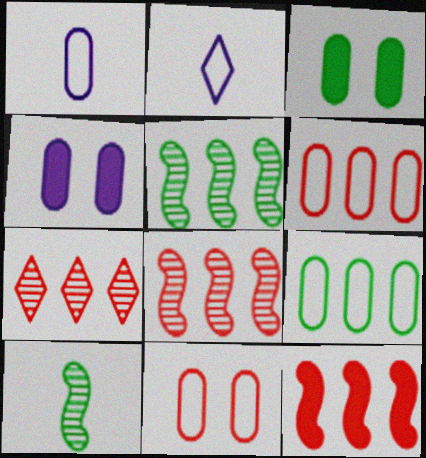[[1, 9, 11], 
[2, 3, 8], 
[6, 7, 12]]